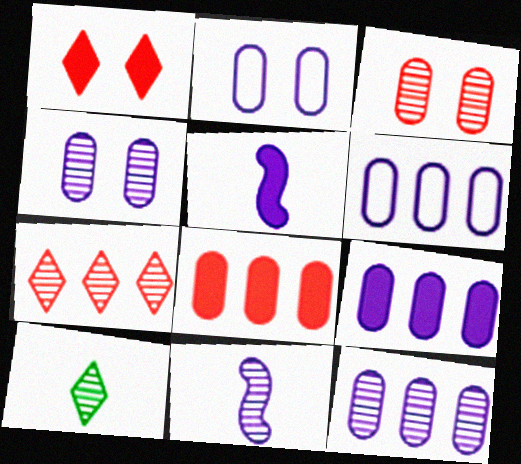[[6, 9, 12]]